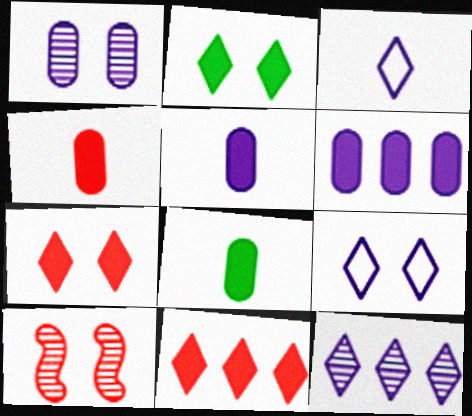[[4, 5, 8]]